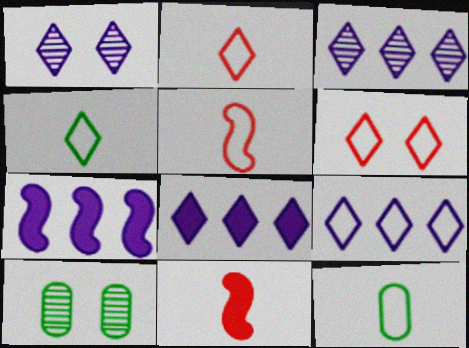[[2, 7, 10], 
[3, 8, 9], 
[4, 6, 9], 
[5, 8, 10], 
[9, 10, 11]]